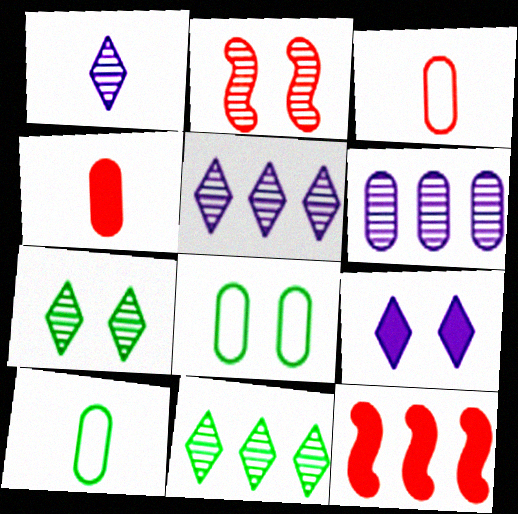[[1, 8, 12], 
[2, 8, 9], 
[4, 6, 8]]